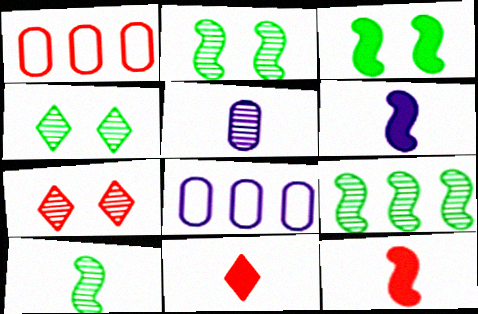[[1, 4, 6], 
[1, 7, 12], 
[2, 8, 11], 
[2, 9, 10], 
[4, 8, 12], 
[5, 7, 9]]